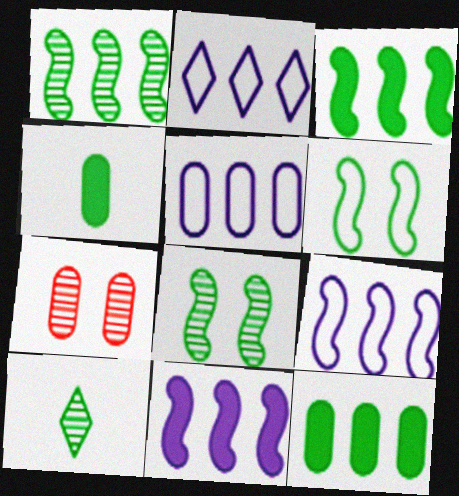[[2, 5, 9], 
[4, 5, 7], 
[6, 10, 12]]